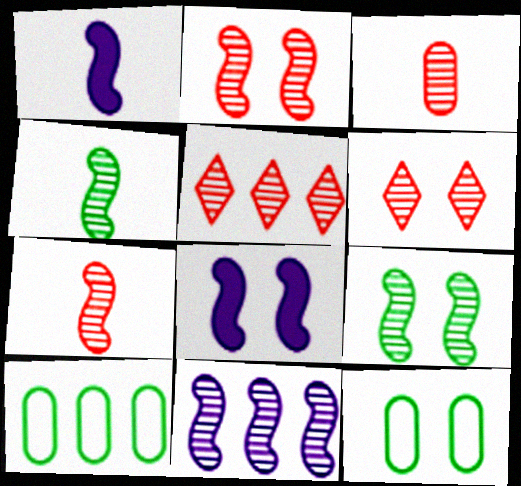[[1, 5, 12], 
[1, 6, 10], 
[2, 3, 5], 
[2, 4, 11], 
[6, 8, 12], 
[7, 9, 11]]